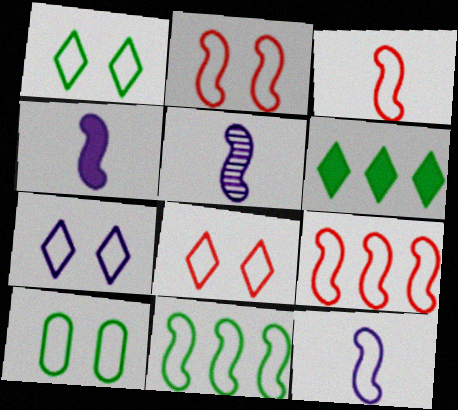[[1, 7, 8], 
[2, 3, 9], 
[2, 7, 10], 
[2, 11, 12], 
[4, 5, 12]]